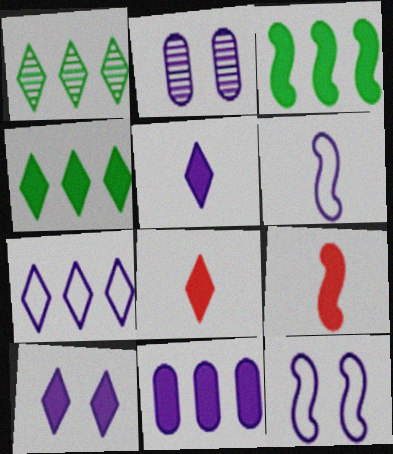[[2, 10, 12], 
[4, 8, 10]]